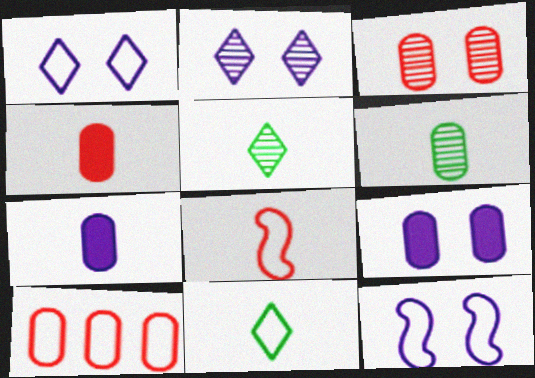[[2, 9, 12], 
[3, 4, 10], 
[5, 7, 8], 
[6, 9, 10], 
[10, 11, 12]]